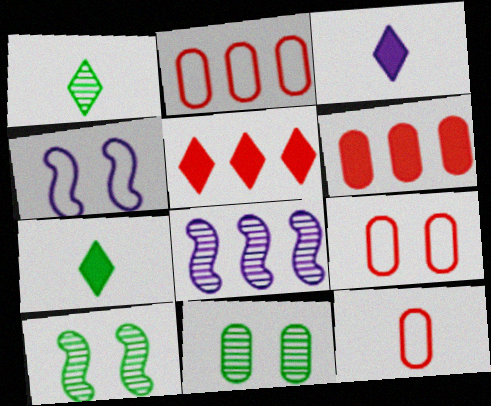[[1, 4, 6], 
[2, 3, 10], 
[2, 9, 12], 
[7, 8, 9]]